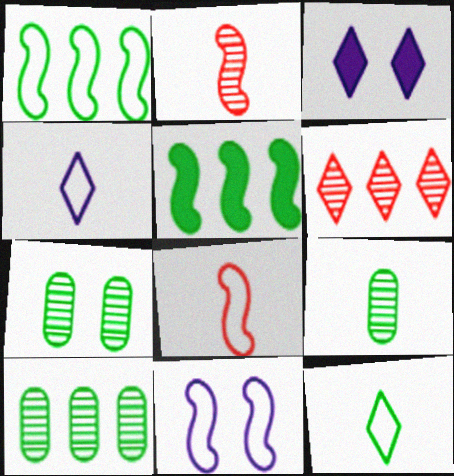[[1, 8, 11], 
[2, 5, 11], 
[3, 6, 12], 
[3, 8, 10], 
[5, 7, 12], 
[7, 9, 10]]